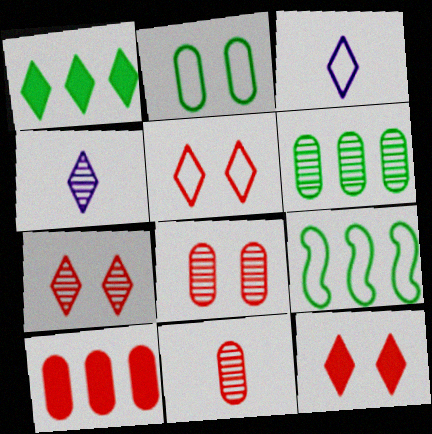[[1, 3, 7], 
[1, 4, 5], 
[1, 6, 9], 
[5, 7, 12]]